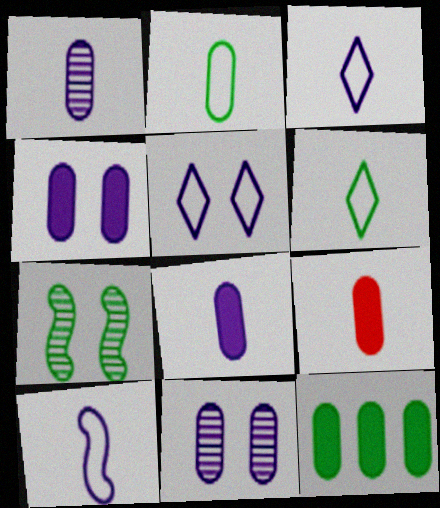[[1, 2, 9], 
[4, 9, 12], 
[6, 7, 12]]